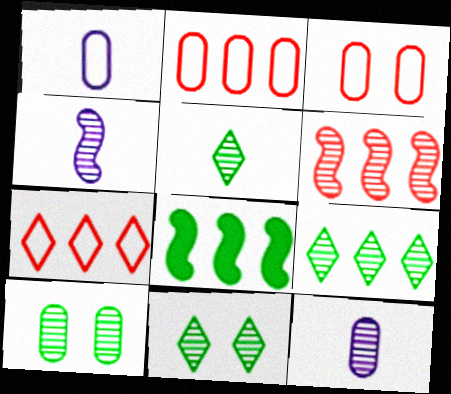[[5, 9, 11], 
[6, 11, 12]]